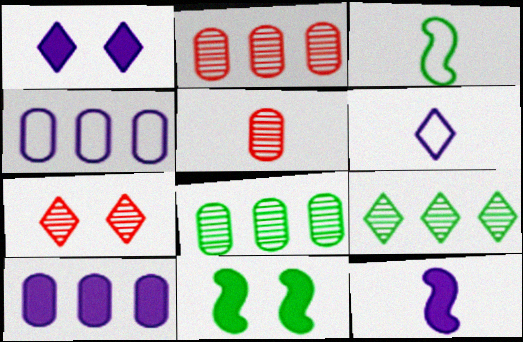[[1, 2, 3], 
[1, 10, 12], 
[2, 6, 11], 
[3, 7, 10]]